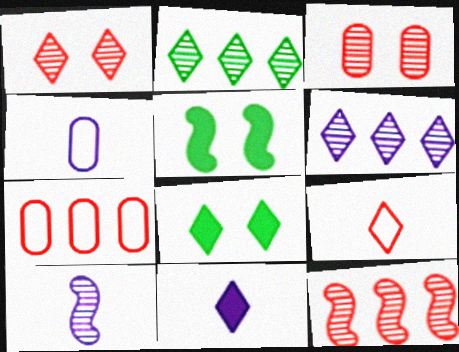[[2, 3, 10], 
[4, 8, 12], 
[4, 10, 11], 
[6, 8, 9], 
[7, 8, 10]]